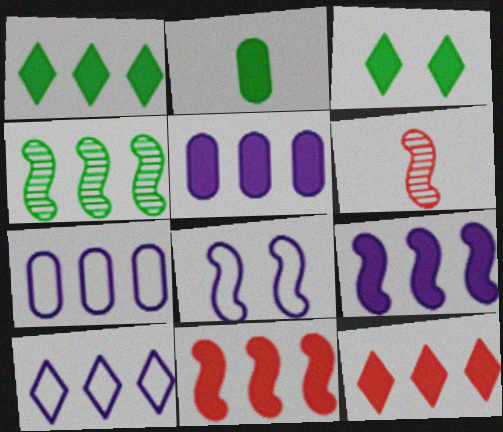[[1, 5, 11], 
[3, 6, 7], 
[4, 7, 12]]